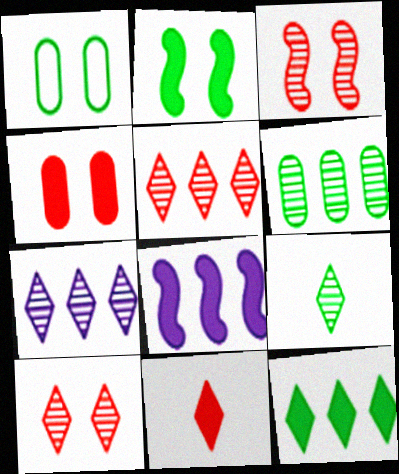[[7, 9, 10]]